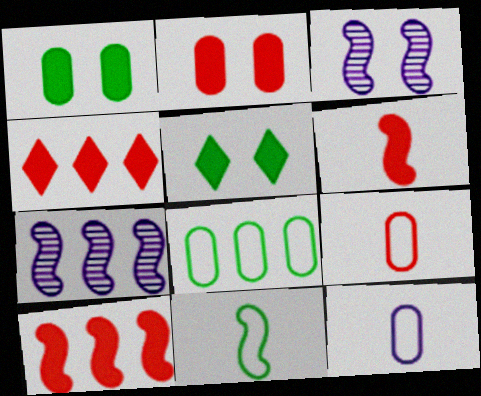[[2, 4, 6], 
[3, 10, 11], 
[4, 7, 8], 
[5, 7, 9]]